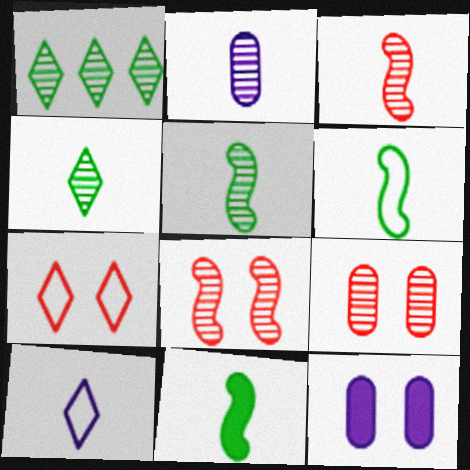[[1, 2, 8], 
[2, 3, 4], 
[5, 6, 11]]